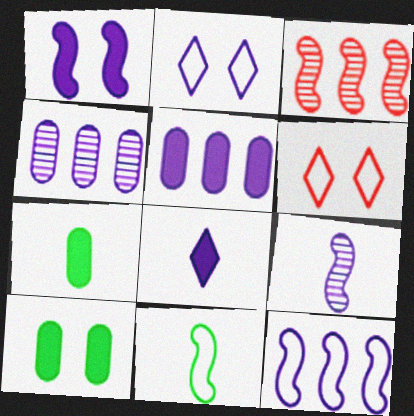[[1, 3, 11], 
[1, 5, 8], 
[1, 9, 12], 
[2, 3, 7], 
[2, 5, 9]]